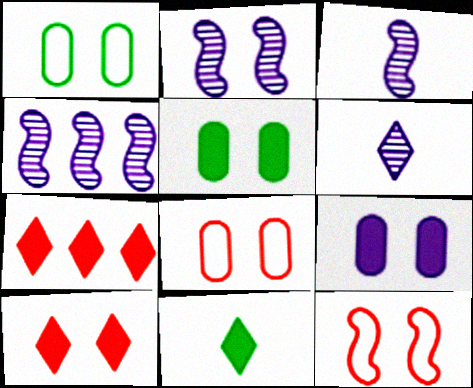[[1, 2, 10], 
[1, 3, 7], 
[2, 3, 4], 
[4, 8, 11]]